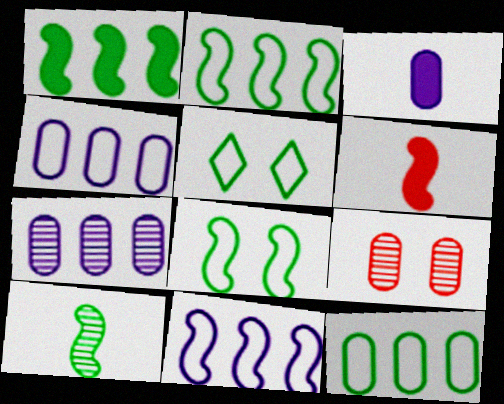[[1, 8, 10], 
[3, 9, 12], 
[5, 6, 7]]